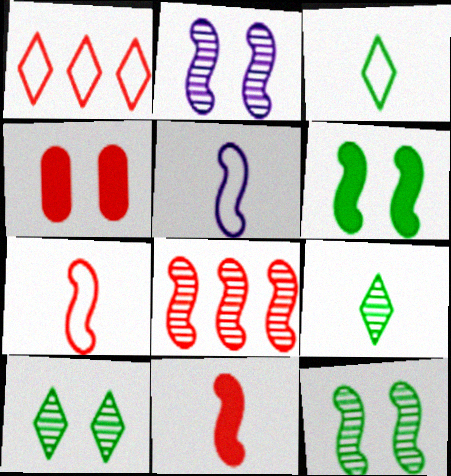[[5, 6, 8]]